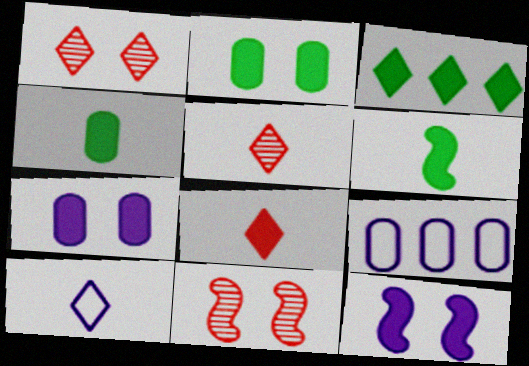[[1, 3, 10], 
[1, 6, 9], 
[2, 3, 6]]